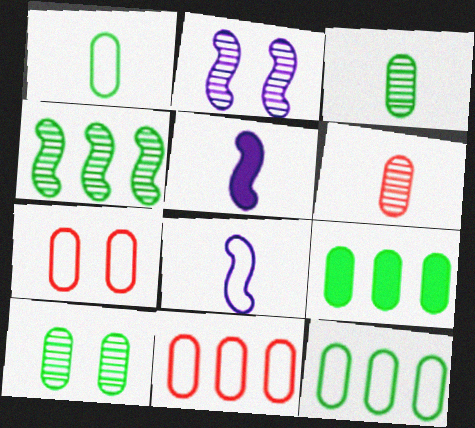[[1, 9, 10]]